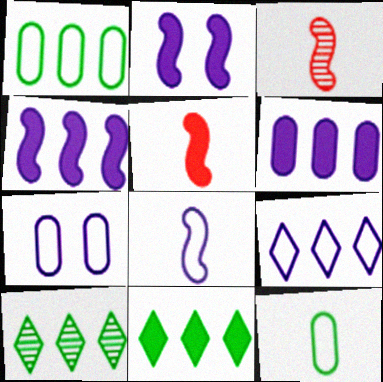[[3, 7, 11], 
[5, 7, 10], 
[7, 8, 9]]